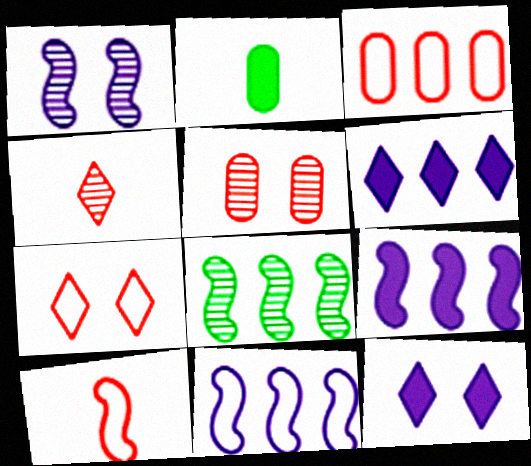[[3, 6, 8], 
[3, 7, 10]]